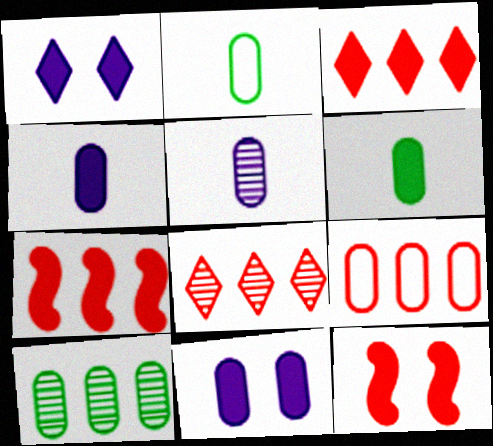[[1, 6, 7], 
[7, 8, 9]]